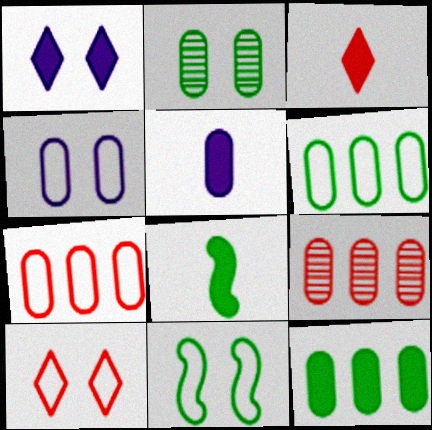[[2, 5, 7], 
[3, 5, 8], 
[4, 10, 11]]